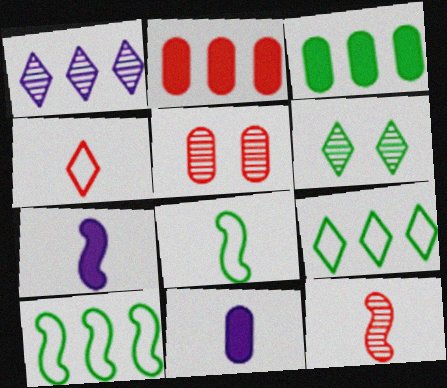[[1, 2, 10], 
[3, 6, 8], 
[5, 7, 9], 
[7, 8, 12]]